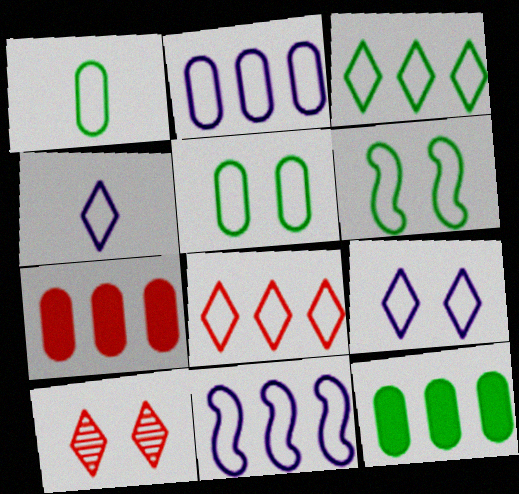[[1, 3, 6]]